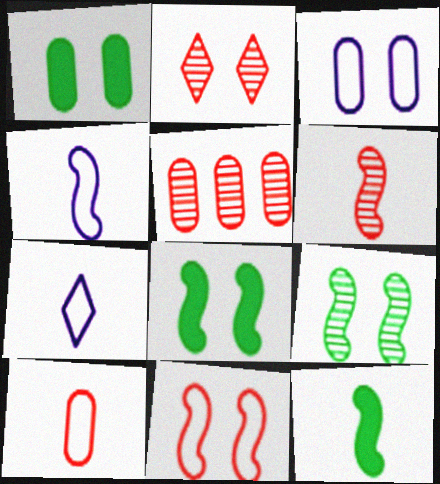[[2, 3, 8], 
[2, 5, 6], 
[4, 6, 12], 
[5, 7, 8]]